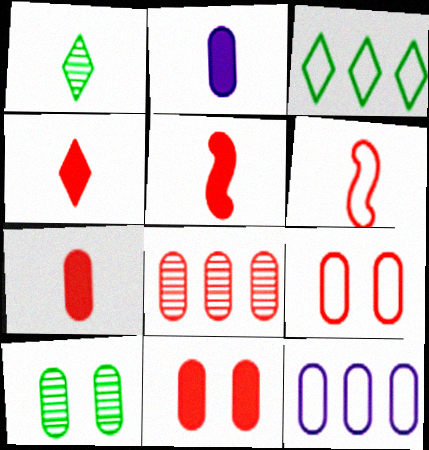[[1, 2, 6], 
[4, 5, 7], 
[7, 8, 9], 
[7, 10, 12]]